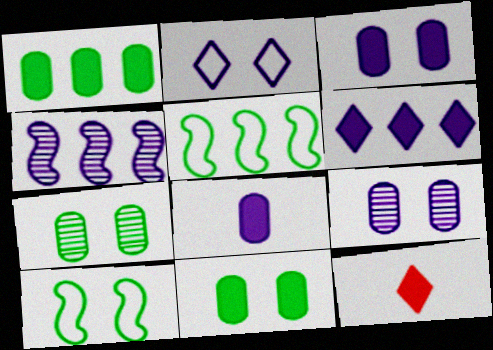[[2, 4, 8], 
[5, 9, 12]]